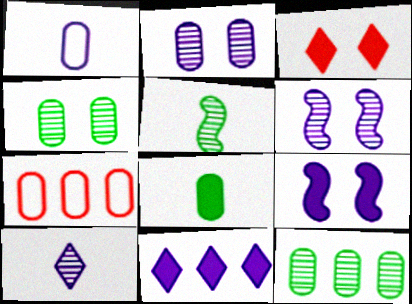[[1, 6, 11], 
[2, 7, 8]]